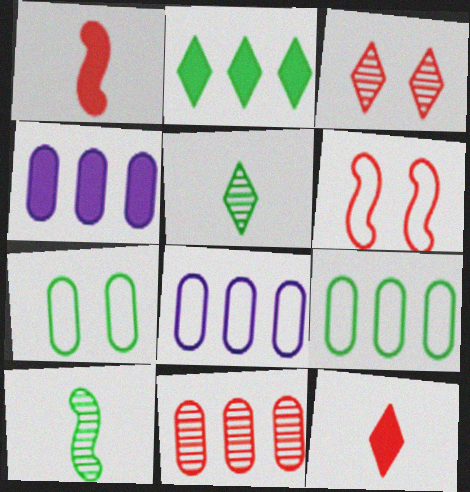[[2, 7, 10], 
[4, 5, 6], 
[4, 9, 11], 
[6, 11, 12]]